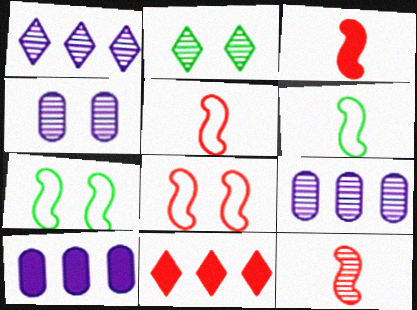[[2, 5, 10], 
[2, 9, 12], 
[3, 5, 12], 
[4, 6, 11]]